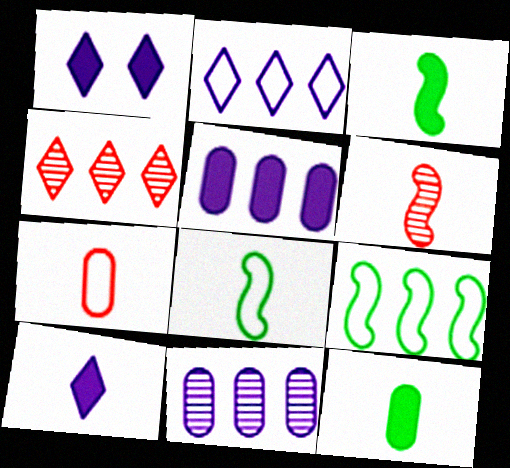[[4, 5, 9]]